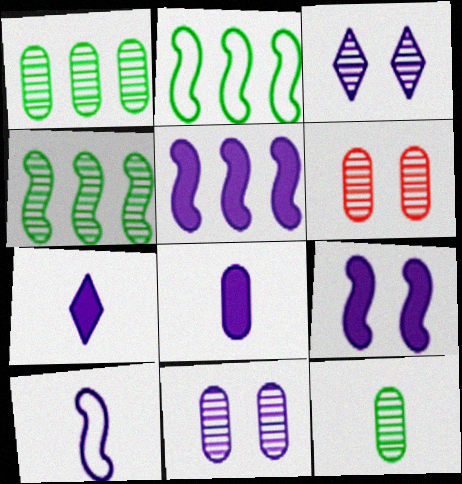[[2, 6, 7]]